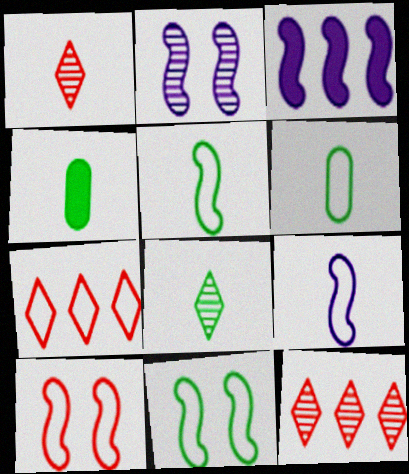[[1, 4, 9], 
[2, 3, 9], 
[2, 4, 7], 
[4, 5, 8]]